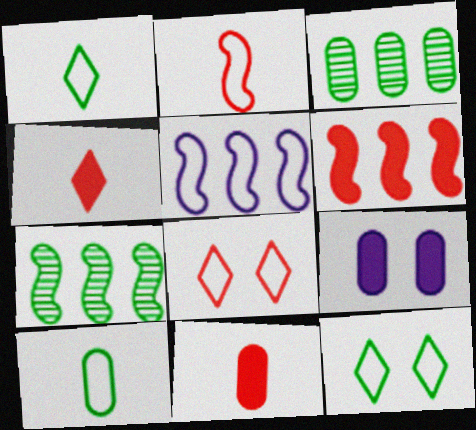[[5, 6, 7], 
[5, 8, 10]]